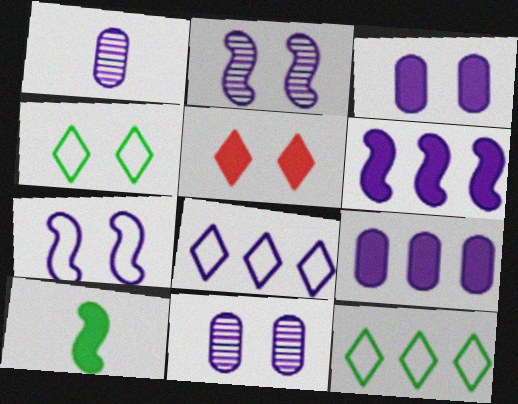[[5, 9, 10]]